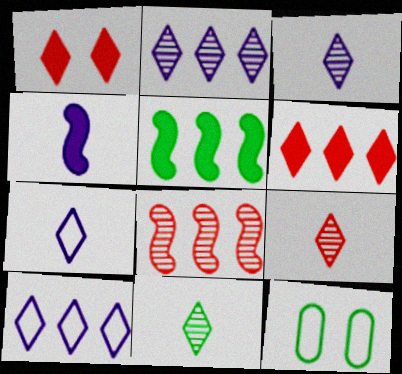[[1, 10, 11], 
[3, 9, 11], 
[5, 11, 12]]